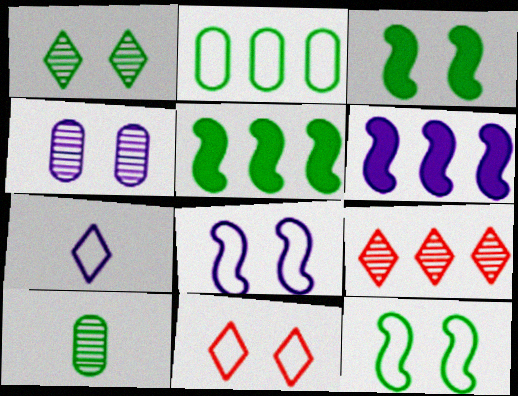[[2, 6, 9], 
[3, 4, 11], 
[4, 6, 7], 
[6, 10, 11]]